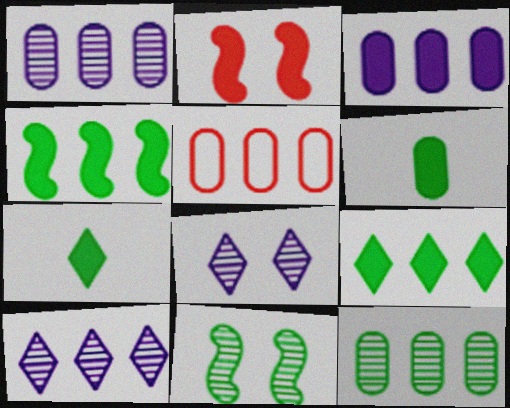[[2, 3, 7], 
[3, 5, 12], 
[4, 5, 10]]